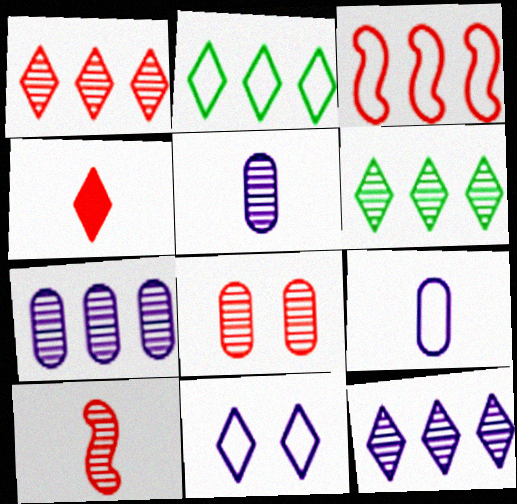[[1, 6, 12], 
[1, 8, 10], 
[3, 4, 8], 
[4, 6, 11]]